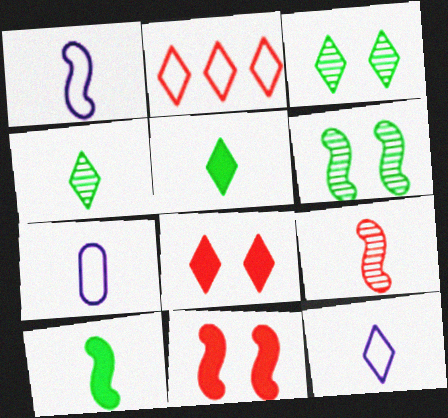[[1, 7, 12], 
[1, 9, 10], 
[5, 7, 9]]